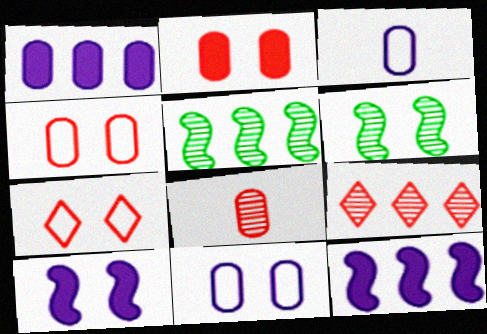[]